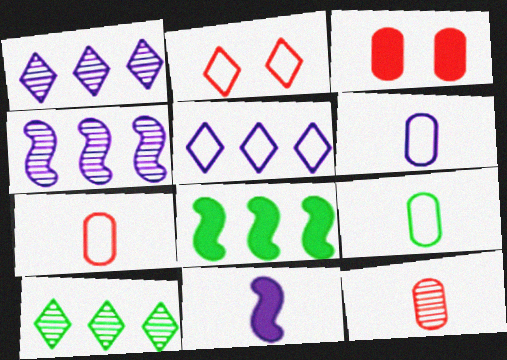[[6, 7, 9]]